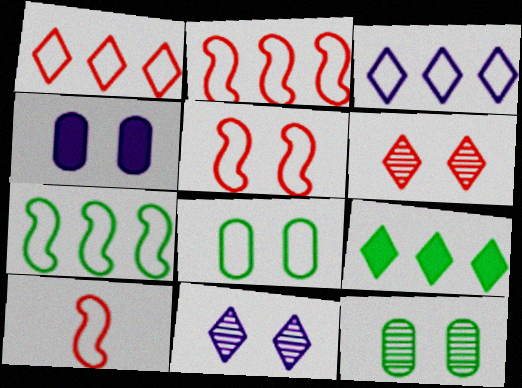[[2, 5, 10], 
[3, 8, 10]]